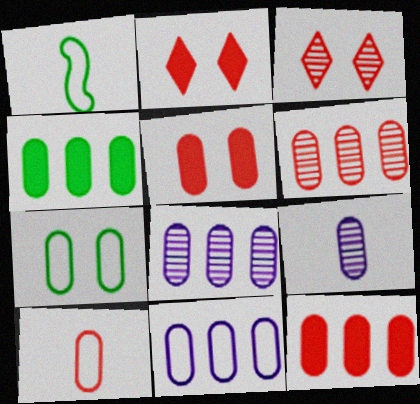[[1, 2, 8], 
[4, 6, 11], 
[5, 6, 10], 
[7, 9, 12], 
[7, 10, 11]]